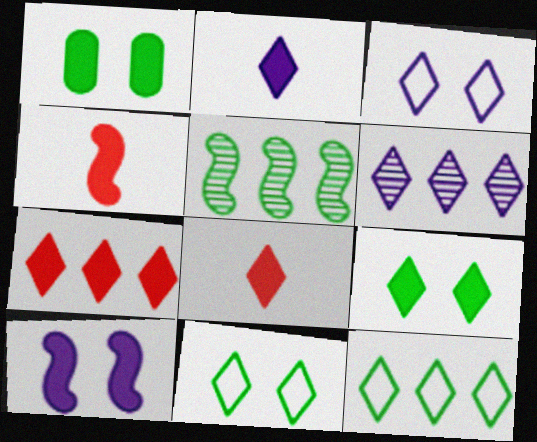[[2, 3, 6], 
[2, 7, 9], 
[6, 7, 12], 
[6, 8, 11]]